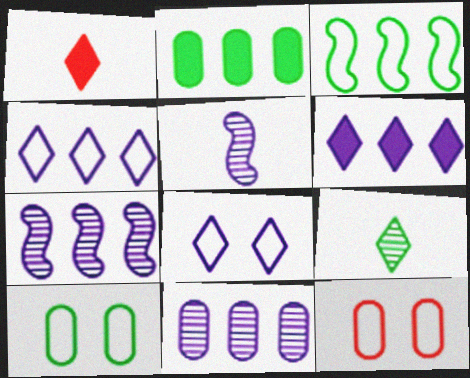[[1, 7, 10]]